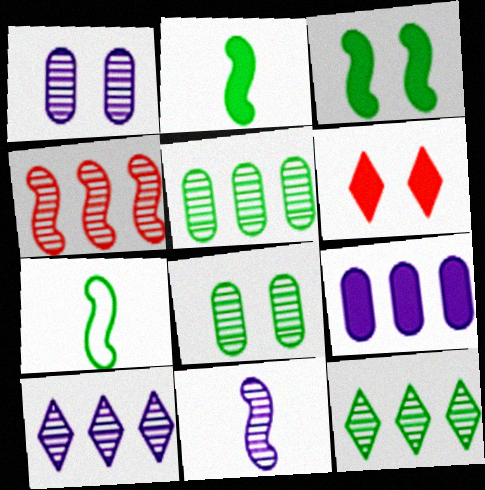[[1, 10, 11], 
[2, 6, 9], 
[4, 5, 10]]